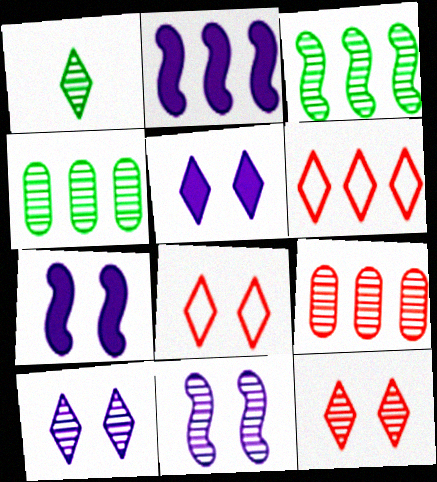[[1, 5, 6], 
[1, 9, 11], 
[2, 4, 6]]